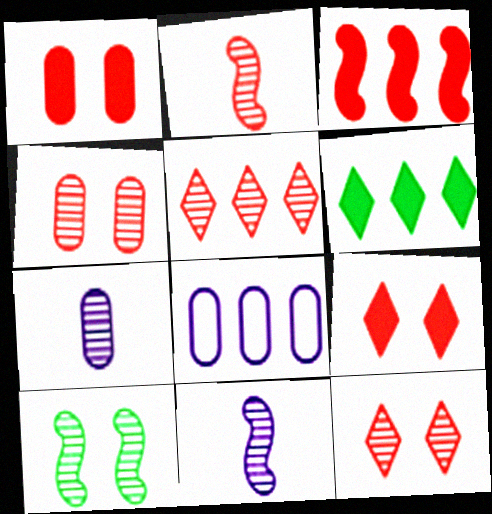[[2, 4, 5], 
[5, 7, 10]]